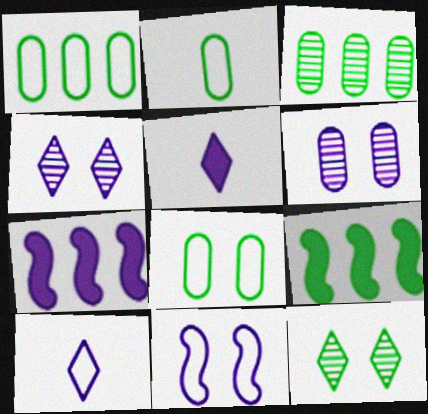[[1, 2, 8], 
[2, 9, 12], 
[6, 7, 10]]